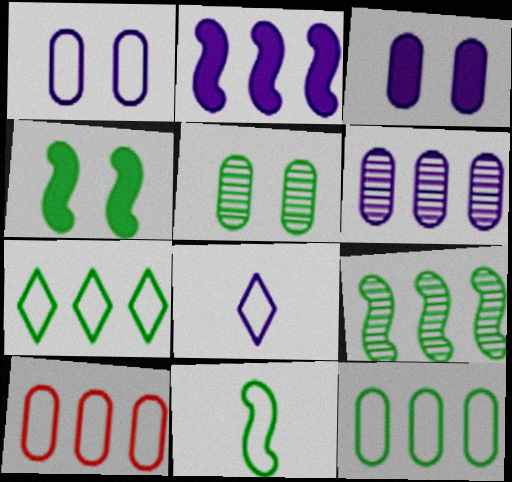[[4, 9, 11]]